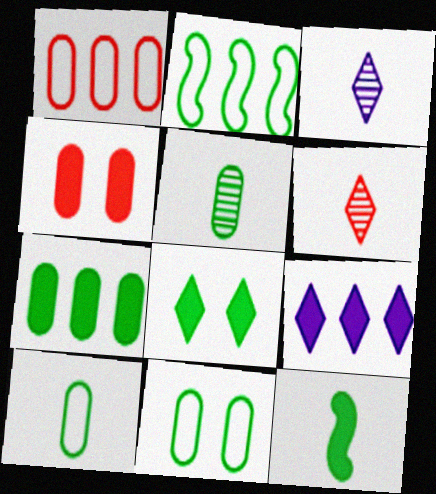[[2, 3, 4], 
[2, 5, 8], 
[4, 9, 12], 
[5, 7, 11], 
[7, 8, 12]]